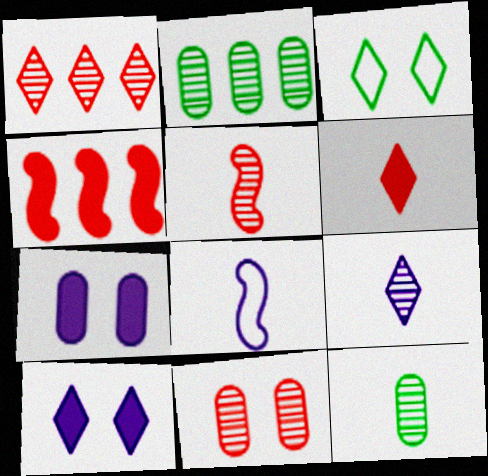[[1, 5, 11], 
[5, 9, 12], 
[6, 8, 12]]